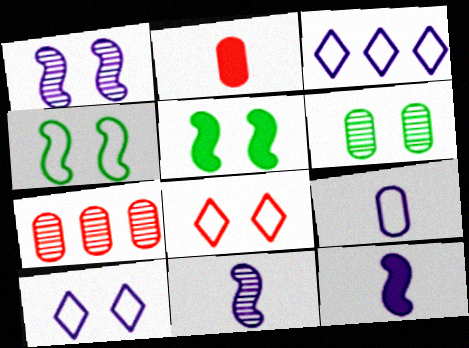[]